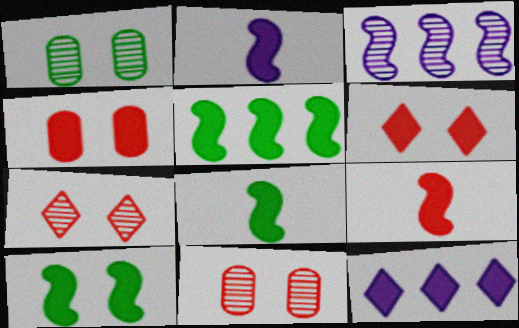[[2, 8, 9], 
[4, 8, 12], 
[5, 8, 10]]